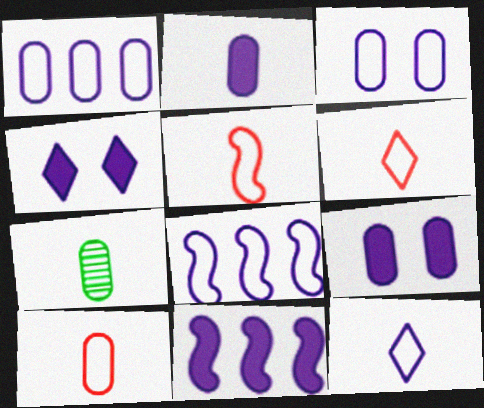[[2, 4, 11], 
[2, 7, 10], 
[3, 8, 12], 
[5, 6, 10]]